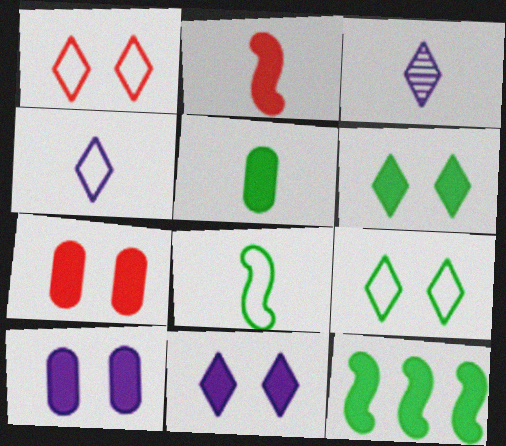[[5, 6, 12]]